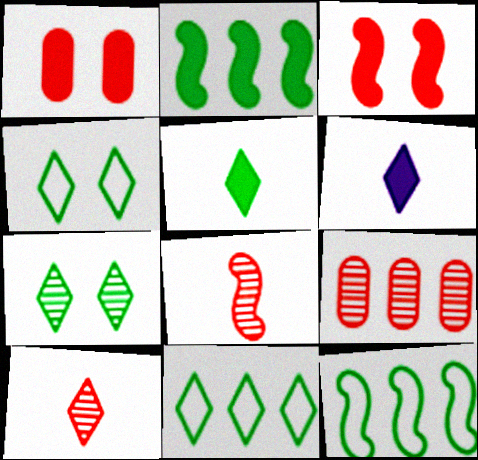[[1, 2, 6], 
[5, 7, 11]]